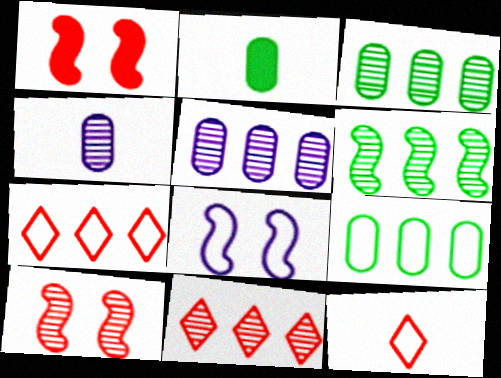[[2, 8, 11], 
[5, 6, 11], 
[8, 9, 12]]